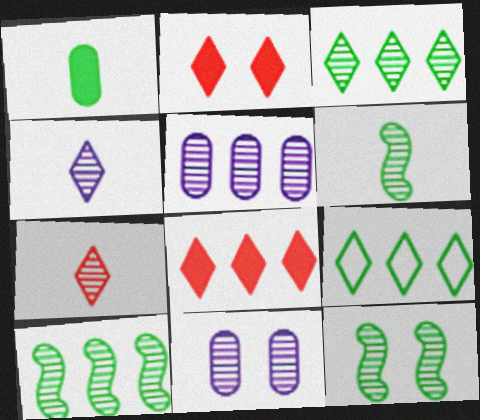[[1, 9, 12], 
[2, 4, 9], 
[5, 7, 12], 
[6, 10, 12], 
[7, 10, 11]]